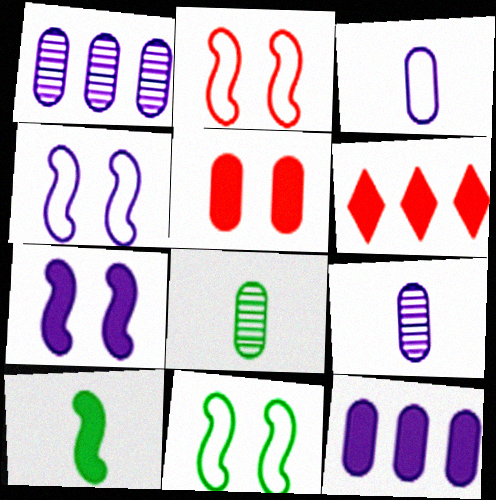[[2, 4, 11], 
[4, 6, 8], 
[6, 9, 11]]